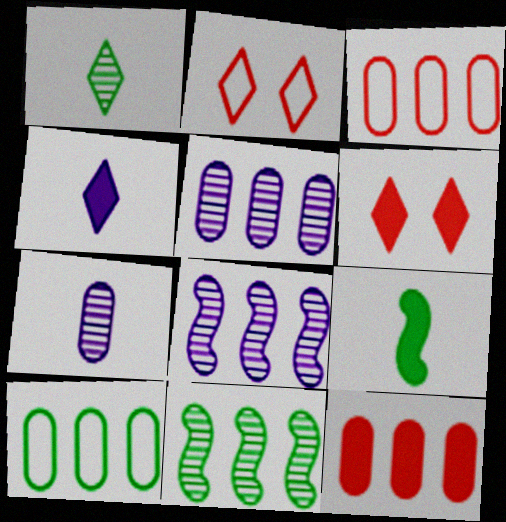[[2, 5, 9], 
[5, 10, 12]]